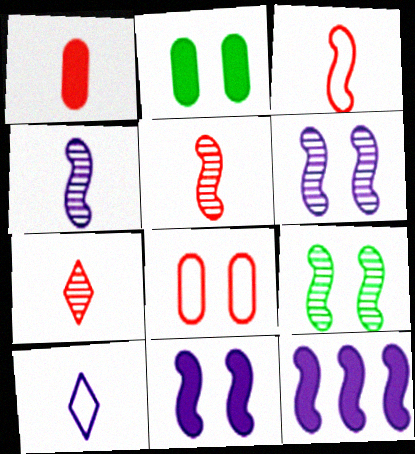[[1, 3, 7], 
[3, 9, 12]]